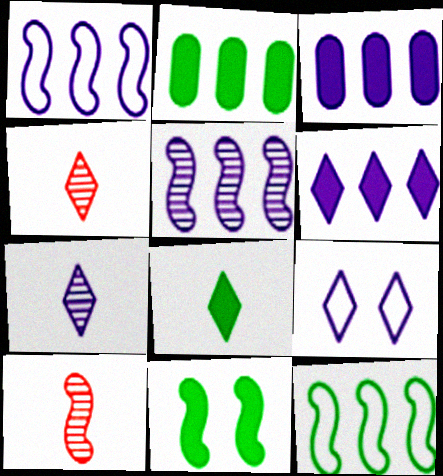[[1, 10, 11], 
[2, 8, 11], 
[2, 9, 10], 
[6, 7, 9]]